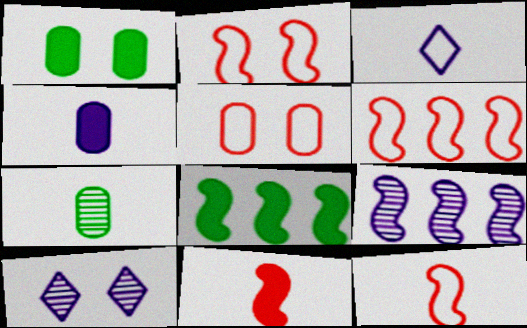[[1, 2, 10], 
[2, 6, 12], 
[3, 7, 11], 
[6, 8, 9]]